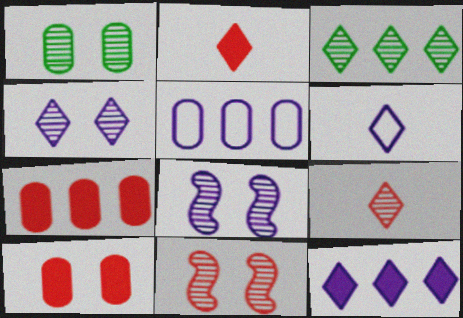[[1, 4, 11], 
[3, 4, 9], 
[4, 6, 12]]